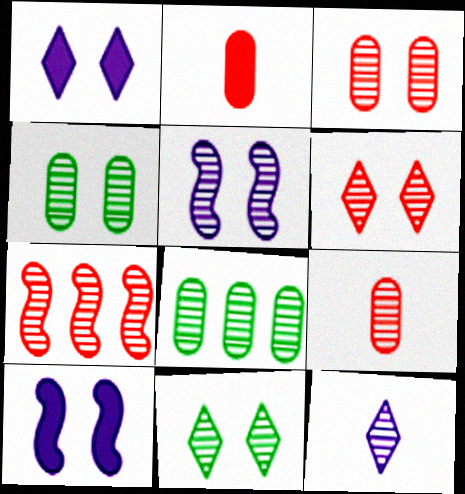[[3, 5, 11], 
[4, 5, 6], 
[4, 7, 12], 
[6, 7, 9]]